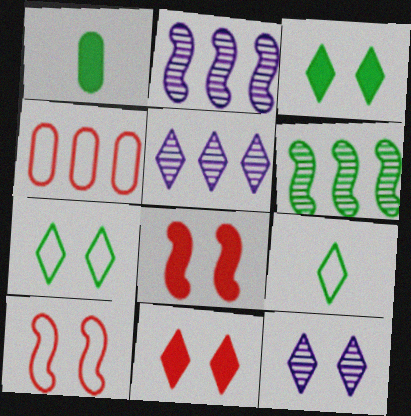[[1, 5, 10], 
[1, 6, 7], 
[5, 9, 11], 
[7, 11, 12]]